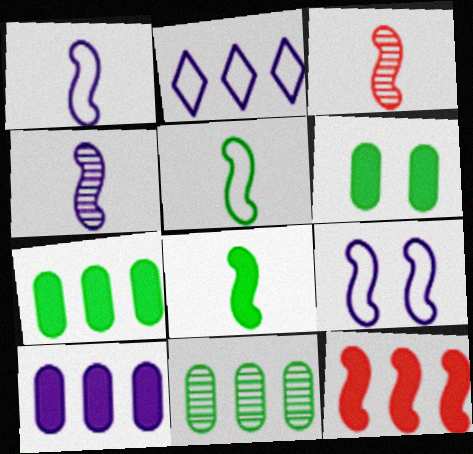[[1, 3, 8], 
[2, 3, 6], 
[2, 11, 12]]